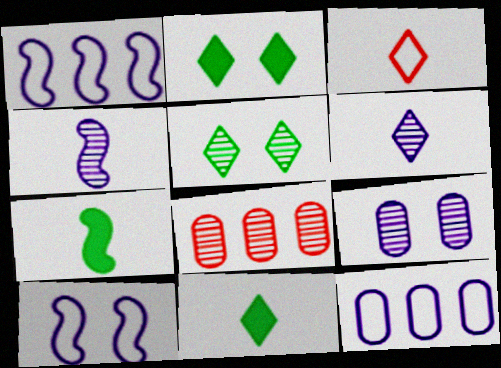[[3, 6, 11], 
[4, 5, 8], 
[8, 10, 11]]